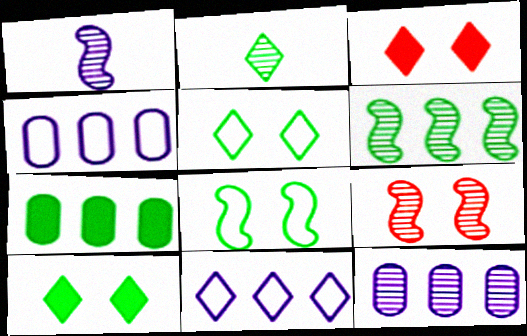[[1, 6, 9], 
[2, 3, 11], 
[2, 7, 8], 
[2, 9, 12]]